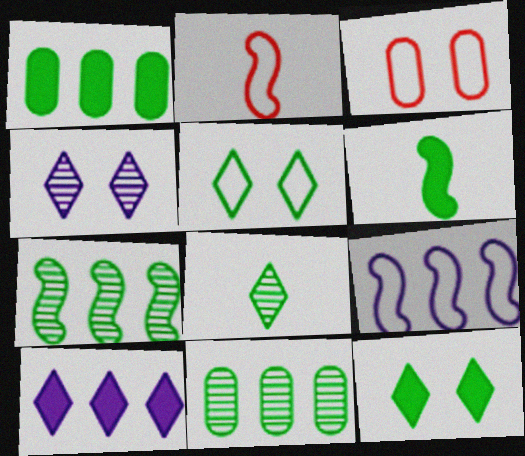[[1, 2, 4], 
[1, 6, 12], 
[5, 6, 11]]